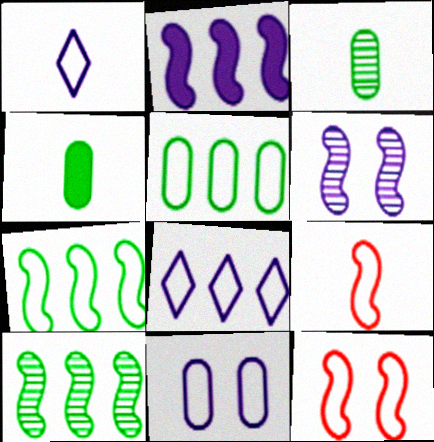[[1, 5, 12]]